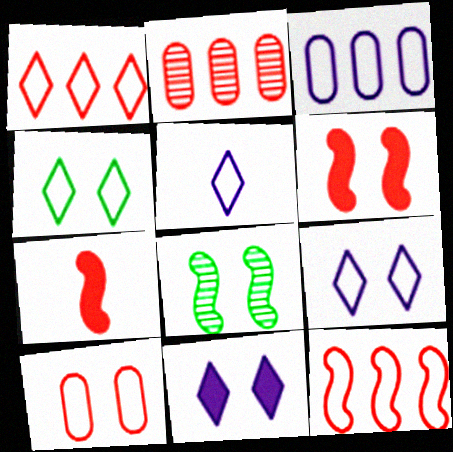[[1, 4, 5], 
[8, 10, 11]]